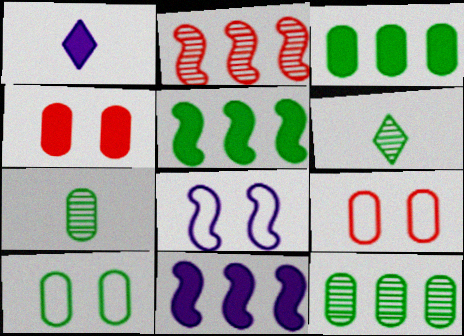[[1, 2, 10], 
[1, 4, 5], 
[3, 7, 10], 
[5, 6, 10], 
[6, 9, 11]]